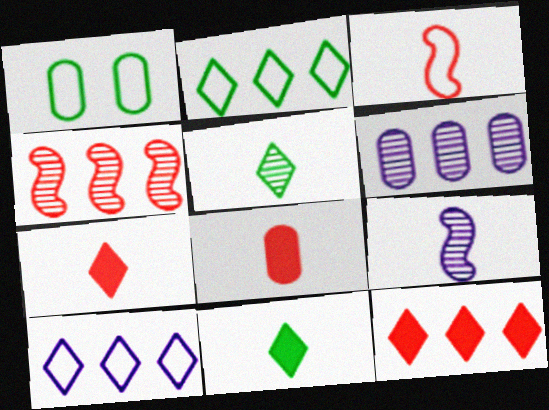[[1, 3, 10], 
[1, 6, 8], 
[1, 9, 12]]